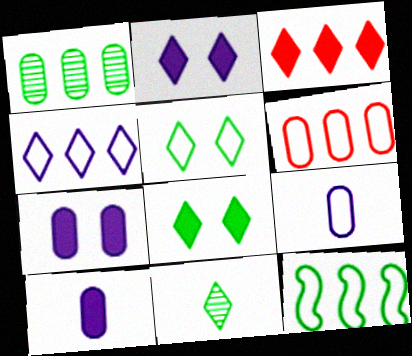[[4, 6, 12]]